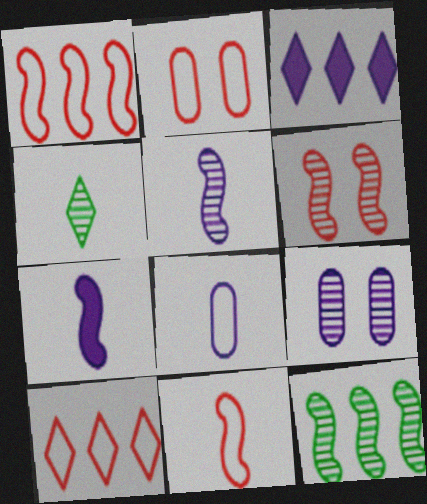[[2, 10, 11], 
[5, 6, 12]]